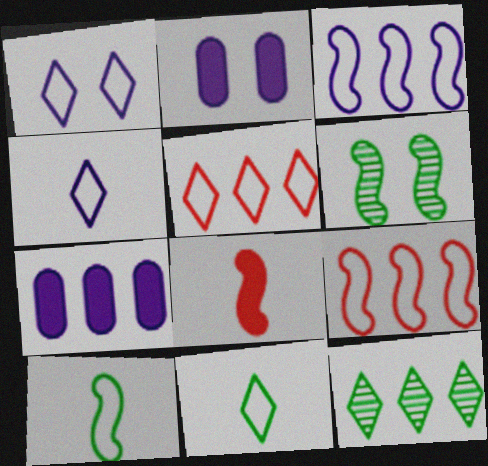[[1, 5, 11], 
[3, 6, 8], 
[7, 9, 12]]